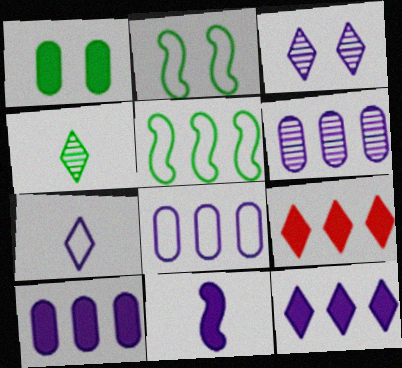[[1, 4, 5], 
[1, 9, 11], 
[3, 7, 12], 
[3, 8, 11], 
[5, 6, 9], 
[6, 8, 10]]